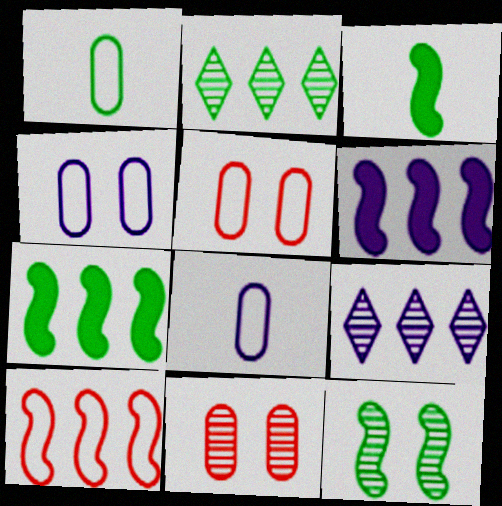[[3, 5, 9]]